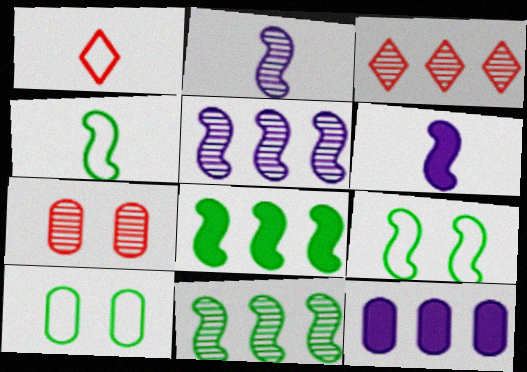[[3, 6, 10]]